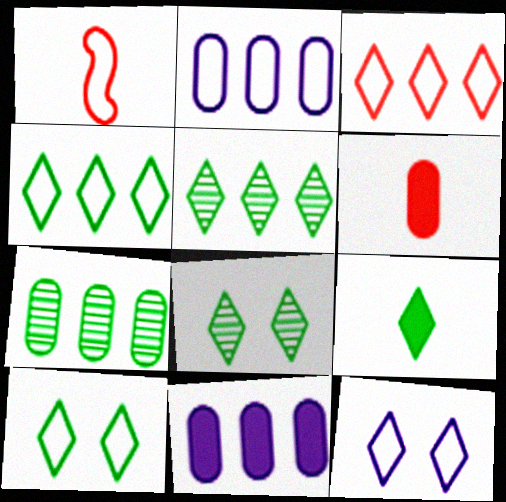[[1, 2, 10], 
[1, 8, 11], 
[4, 8, 9], 
[5, 9, 10]]